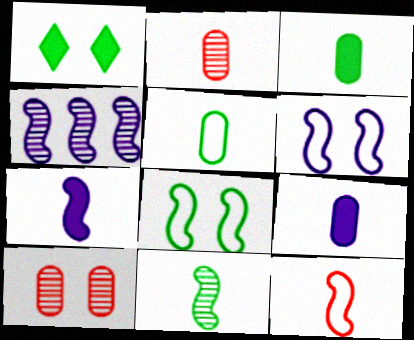[[1, 6, 10], 
[2, 5, 9], 
[4, 6, 7], 
[7, 11, 12]]